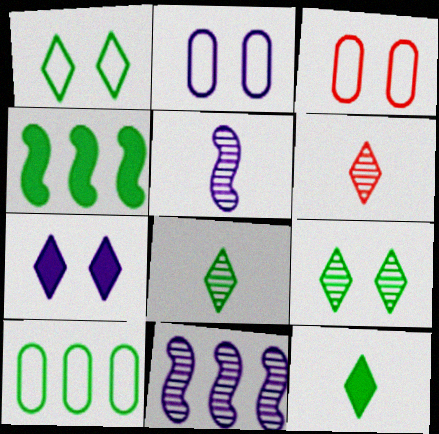[[2, 4, 6], 
[3, 11, 12]]